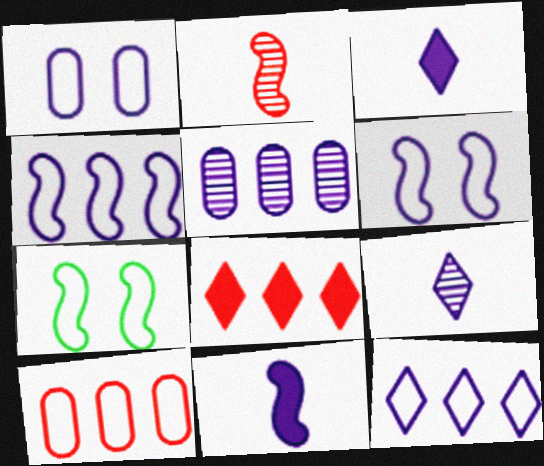[[3, 5, 6]]